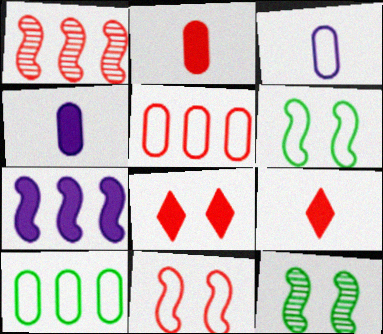[]